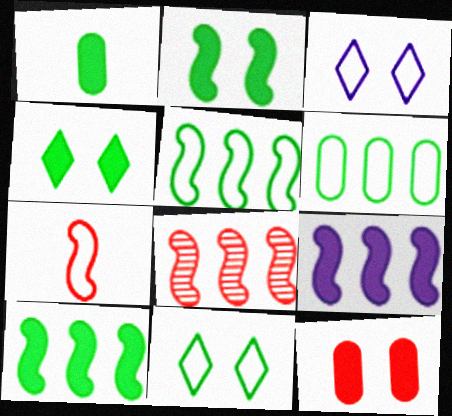[[1, 3, 8], 
[1, 4, 10], 
[3, 6, 7], 
[5, 8, 9]]